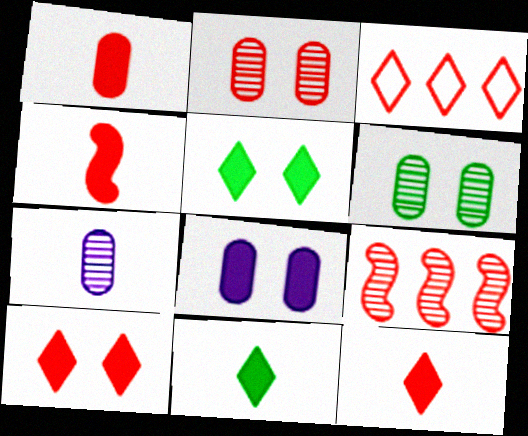[[1, 4, 12], 
[2, 3, 4]]